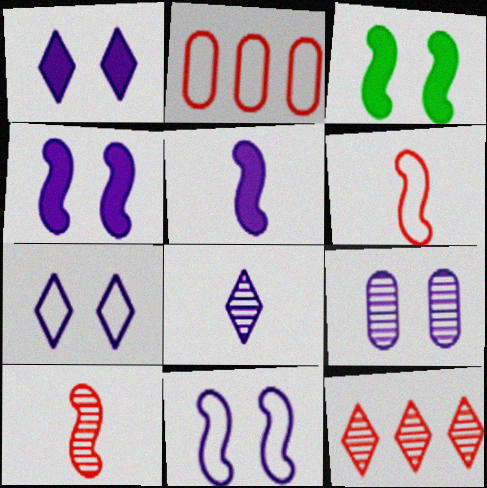[[1, 9, 11], 
[2, 3, 8], 
[4, 7, 9]]